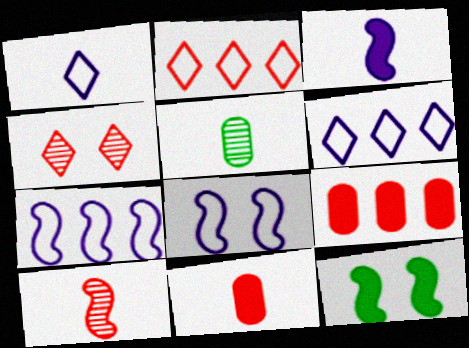[[7, 10, 12]]